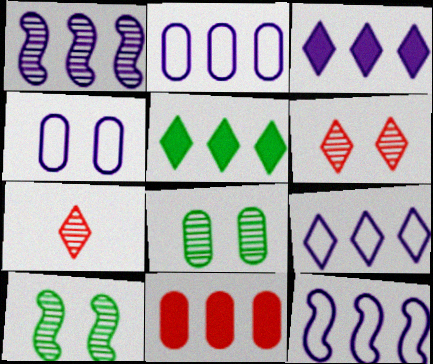[[1, 2, 3], 
[1, 7, 8], 
[2, 9, 12]]